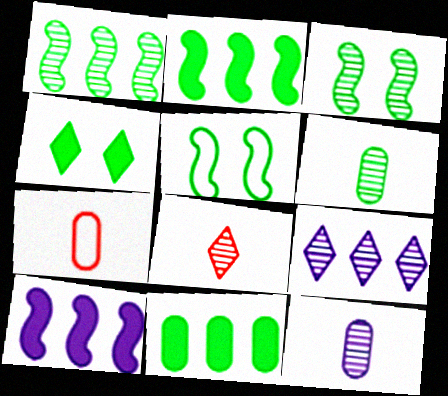[]